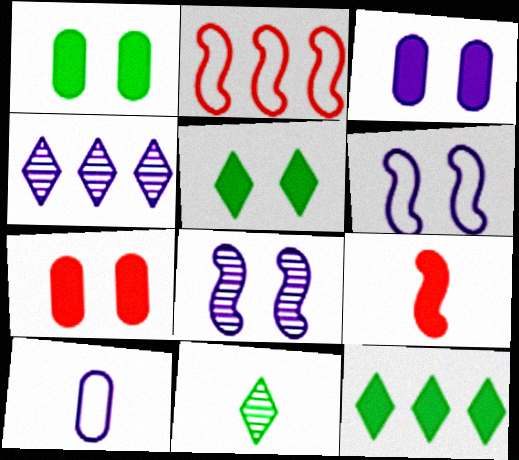[[1, 3, 7], 
[2, 3, 11], 
[3, 9, 12], 
[9, 10, 11]]